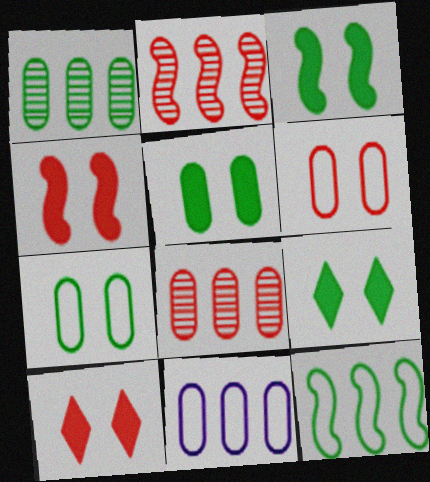[[3, 5, 9]]